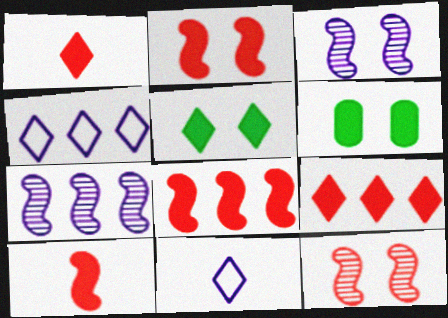[[2, 8, 10]]